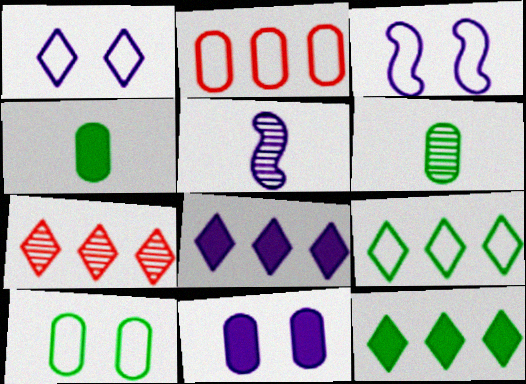[[2, 6, 11], 
[3, 4, 7], 
[7, 8, 9]]